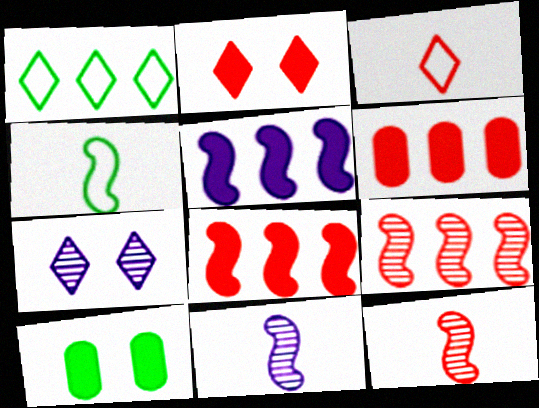[[4, 6, 7]]